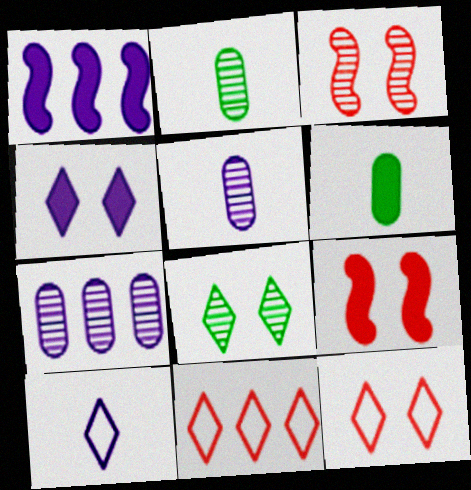[[1, 2, 12], 
[4, 8, 12]]